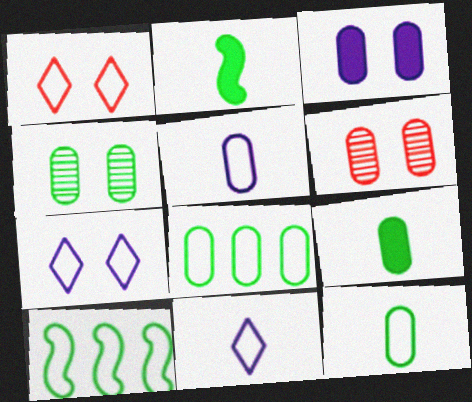[[1, 5, 10], 
[4, 8, 9]]